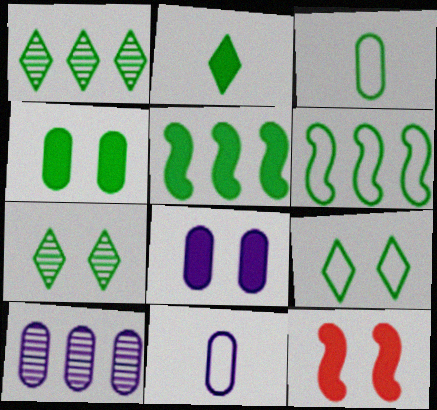[[1, 2, 9], 
[1, 11, 12], 
[2, 4, 5], 
[3, 5, 7], 
[3, 6, 9], 
[8, 10, 11]]